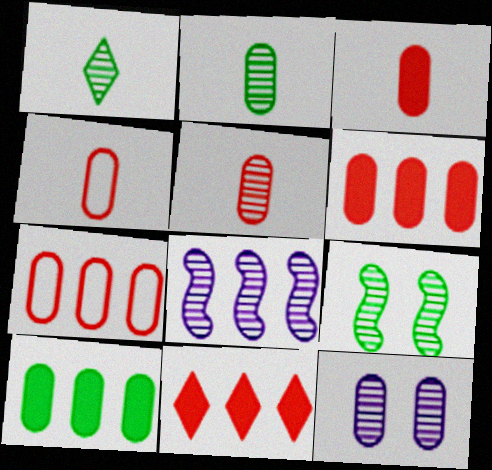[[3, 4, 5], 
[4, 10, 12]]